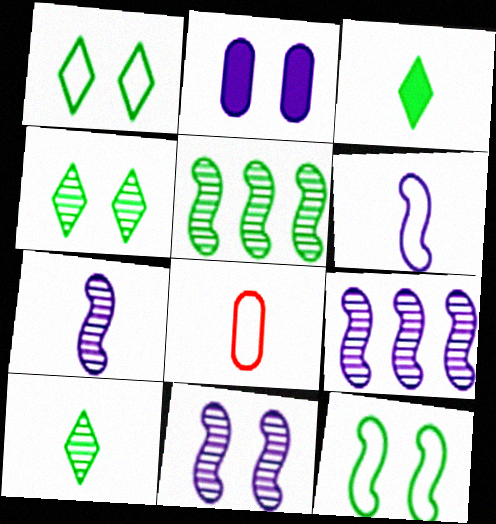[[3, 7, 8], 
[7, 9, 11]]